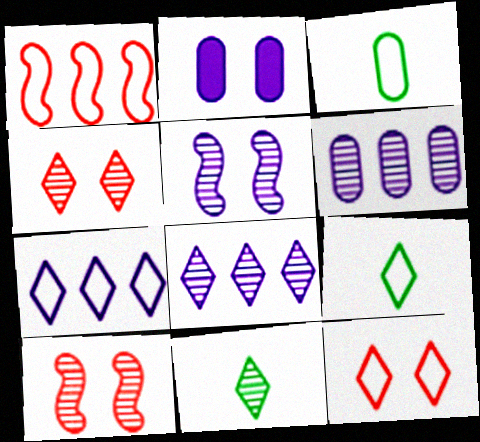[[1, 2, 11], 
[4, 8, 11], 
[6, 10, 11], 
[7, 9, 12]]